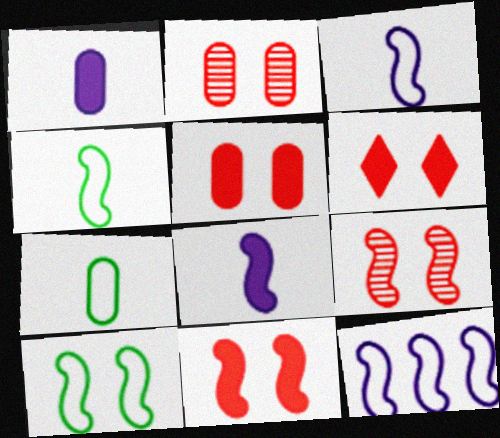[[5, 6, 11]]